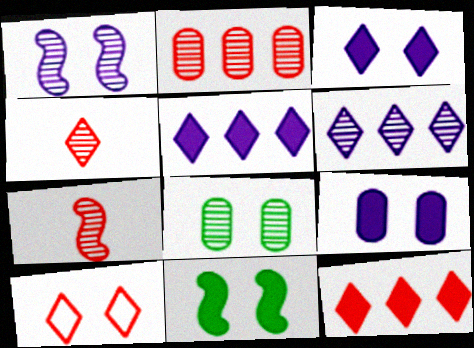[[4, 10, 12], 
[6, 7, 8]]